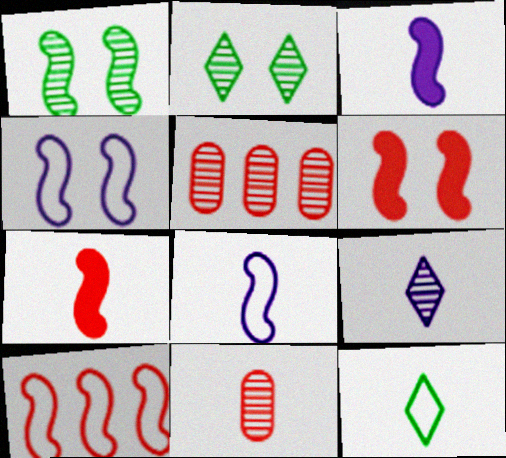[[1, 3, 10], 
[1, 4, 6], 
[1, 5, 9], 
[3, 11, 12]]